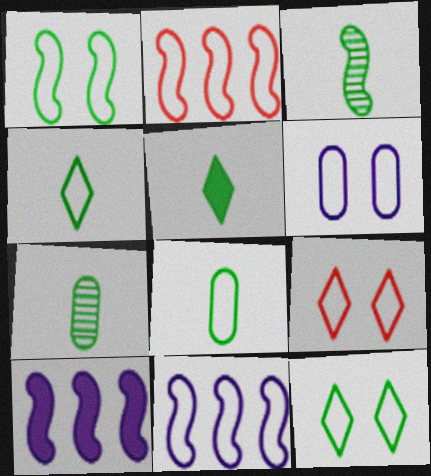[[1, 6, 9], 
[2, 4, 6], 
[3, 5, 8], 
[7, 9, 10], 
[8, 9, 11]]